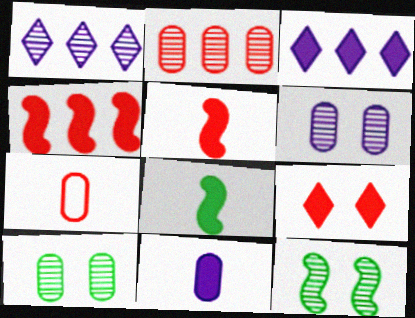[[3, 7, 12]]